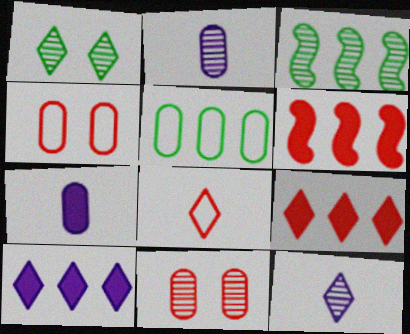[[1, 8, 10], 
[3, 11, 12], 
[5, 7, 11], 
[6, 8, 11]]